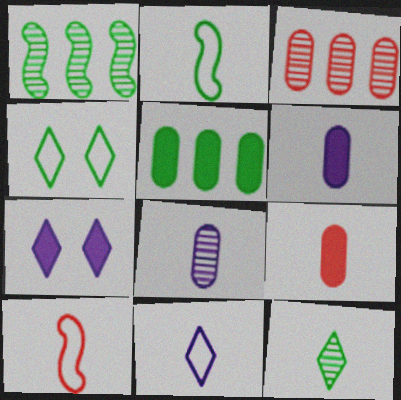[[2, 3, 7], 
[6, 10, 12]]